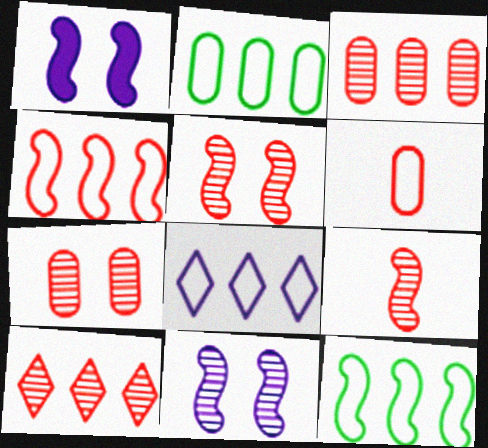[[1, 9, 12], 
[2, 4, 8], 
[7, 9, 10]]